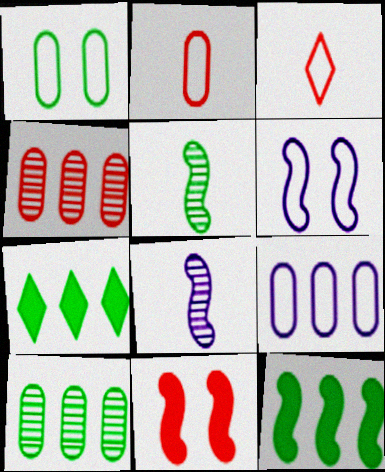[[1, 2, 9], 
[1, 5, 7], 
[3, 4, 11]]